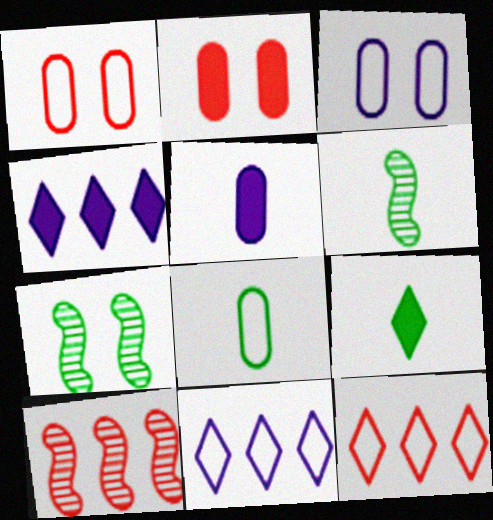[[1, 4, 6], 
[2, 6, 11], 
[3, 9, 10], 
[5, 7, 12], 
[6, 8, 9]]